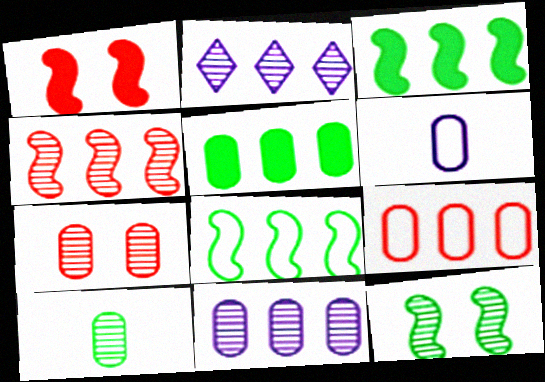[[2, 3, 9], 
[5, 6, 7], 
[5, 9, 11], 
[7, 10, 11]]